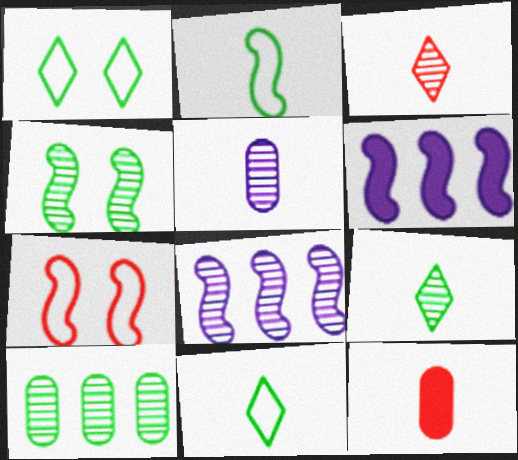[[1, 8, 12], 
[4, 9, 10]]